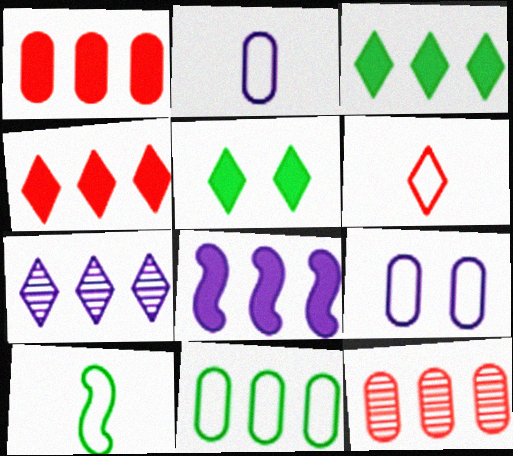[[1, 3, 8], 
[2, 6, 10], 
[5, 6, 7]]